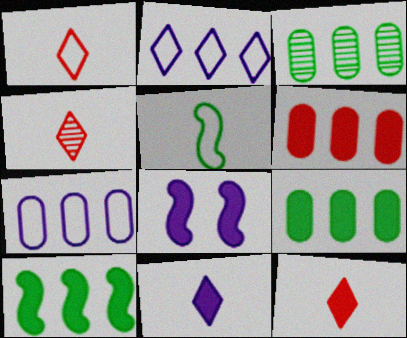[[1, 3, 8], 
[1, 4, 12], 
[3, 6, 7], 
[8, 9, 12]]